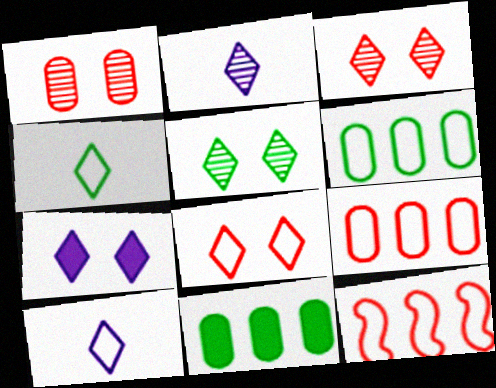[[5, 7, 8]]